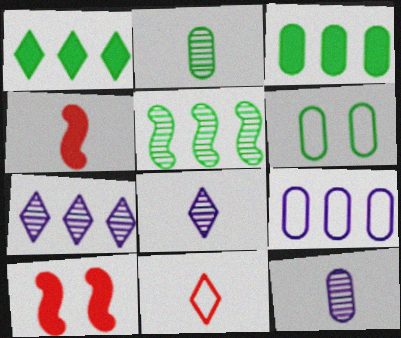[[2, 3, 6], 
[4, 6, 7]]